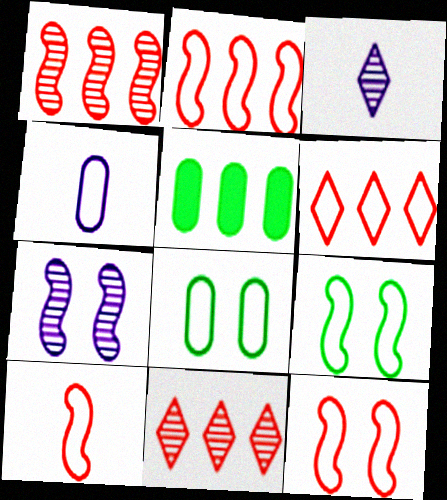[[2, 10, 12], 
[3, 5, 12], 
[4, 6, 9]]